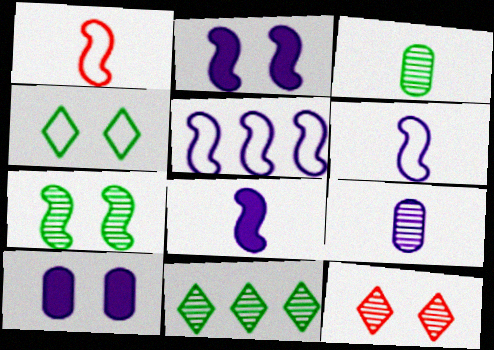[[1, 10, 11], 
[3, 7, 11]]